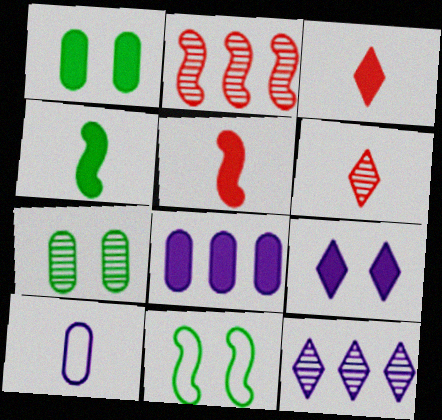[[4, 6, 10], 
[6, 8, 11]]